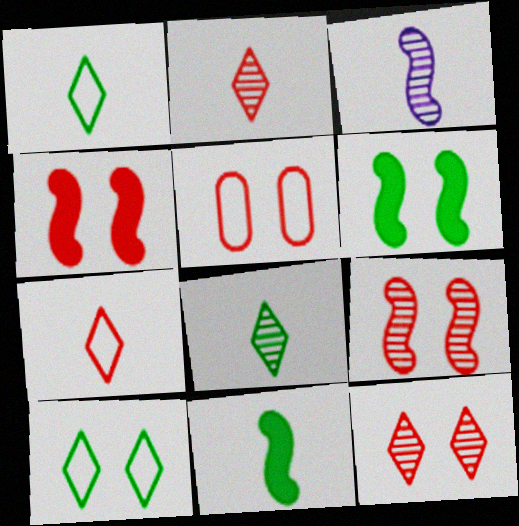[[4, 5, 12]]